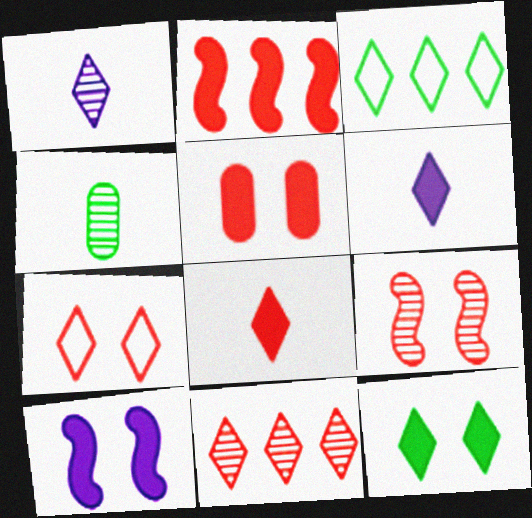[[2, 5, 8], 
[5, 7, 9], 
[5, 10, 12], 
[7, 8, 11]]